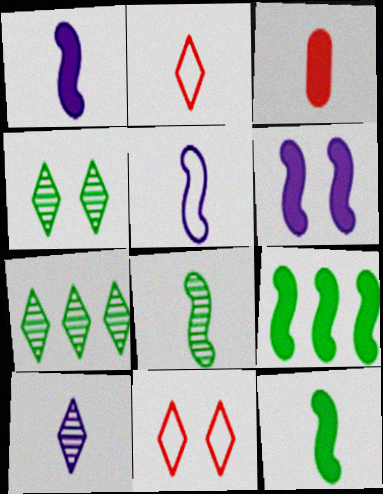[]